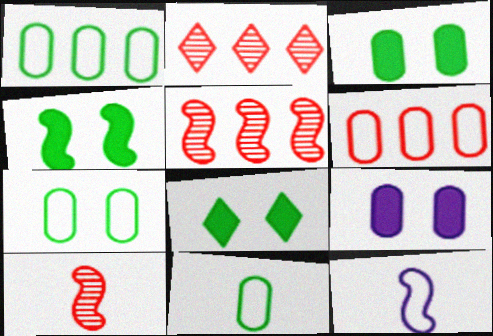[[1, 7, 11], 
[2, 3, 12], 
[3, 4, 8], 
[4, 5, 12]]